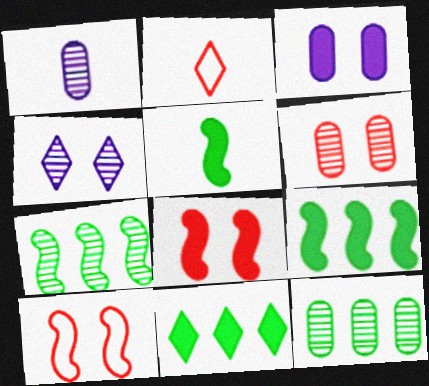[[1, 2, 5], 
[1, 6, 12], 
[1, 10, 11], 
[2, 3, 7], 
[2, 4, 11]]